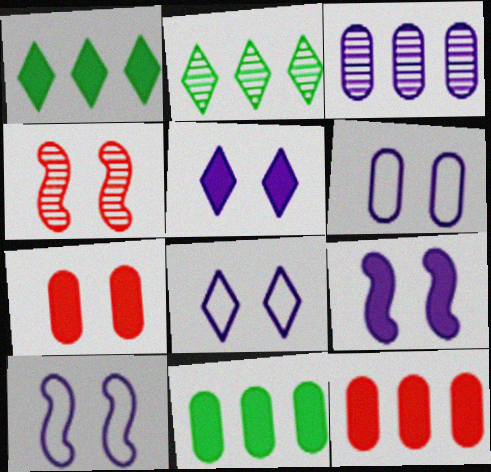[[6, 8, 10]]